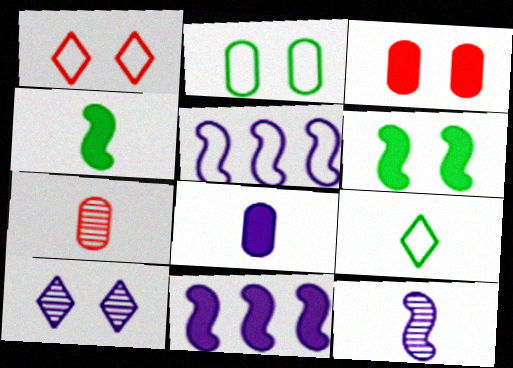[[5, 8, 10]]